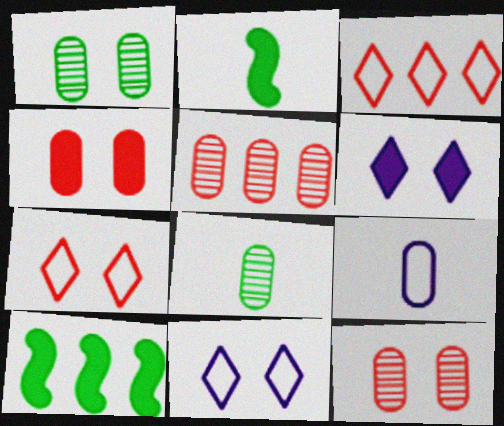[[2, 5, 11]]